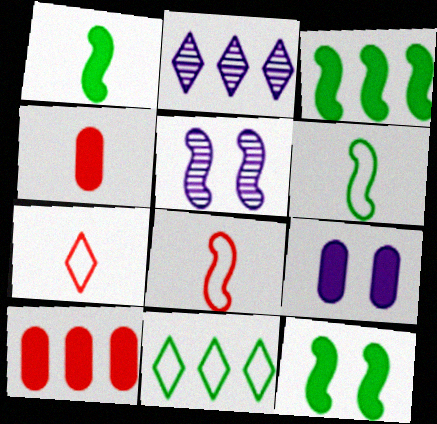[[1, 3, 12], 
[3, 5, 8], 
[4, 5, 11]]